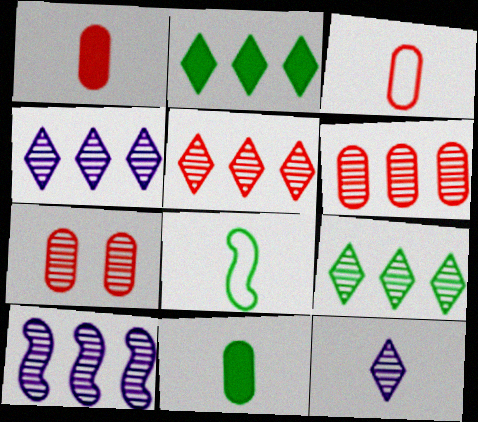[[1, 8, 12], 
[4, 5, 9], 
[6, 9, 10]]